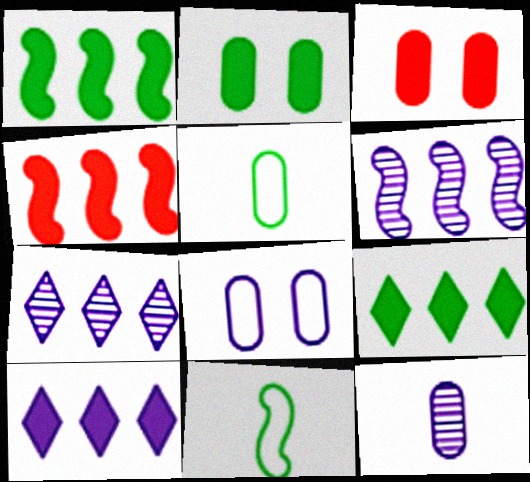[[3, 7, 11]]